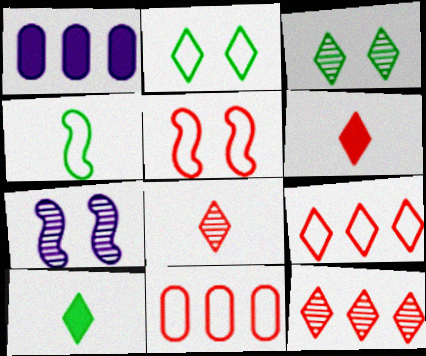[[7, 10, 11]]